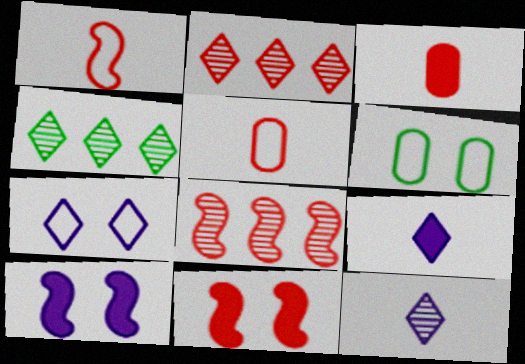[[1, 8, 11], 
[2, 5, 11], 
[4, 5, 10], 
[6, 8, 9]]